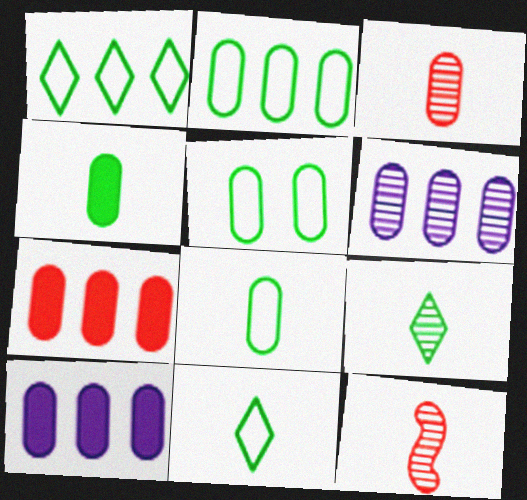[[2, 5, 8], 
[2, 6, 7], 
[3, 5, 10]]